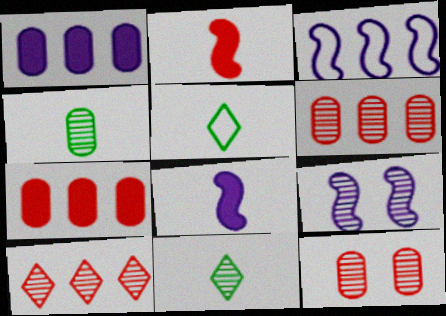[[3, 8, 9], 
[4, 9, 10], 
[5, 7, 9], 
[6, 9, 11]]